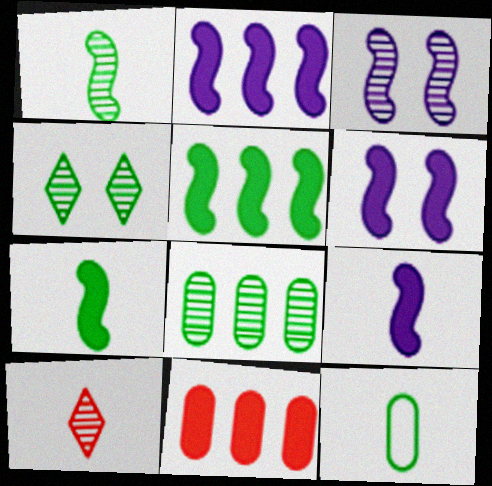[[1, 4, 8], 
[2, 6, 9], 
[3, 8, 10], 
[4, 5, 12], 
[9, 10, 12]]